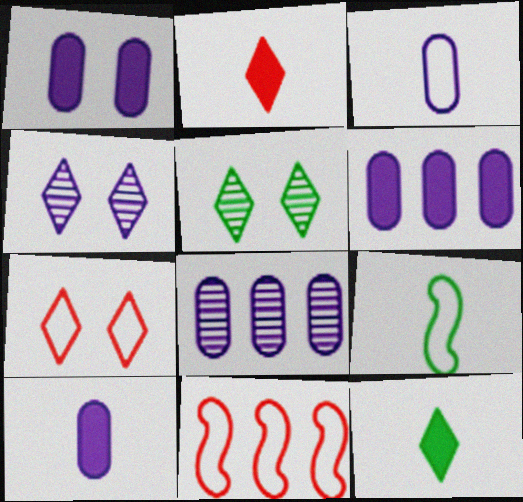[[1, 3, 8], 
[1, 6, 10], 
[5, 10, 11]]